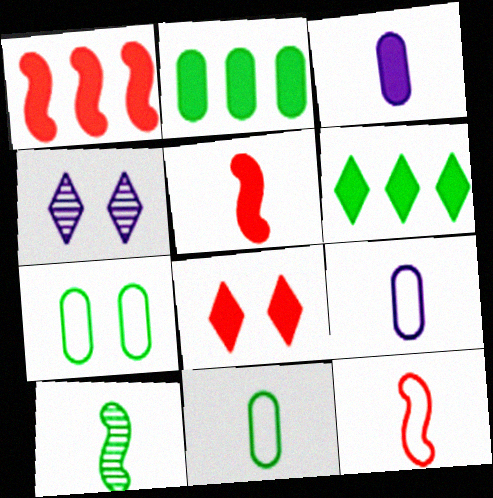[[1, 4, 11], 
[2, 4, 12], 
[6, 7, 10]]